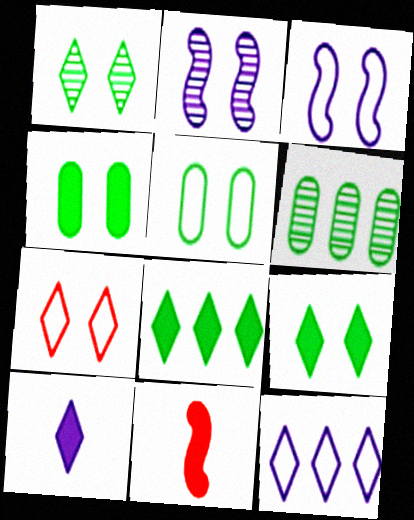[[2, 4, 7], 
[3, 5, 7]]